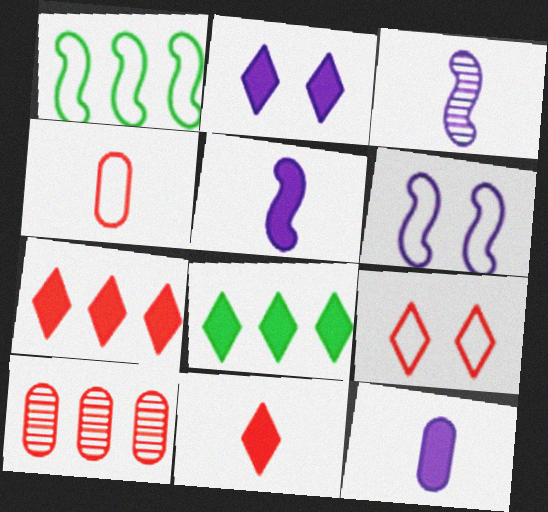[[2, 8, 11]]